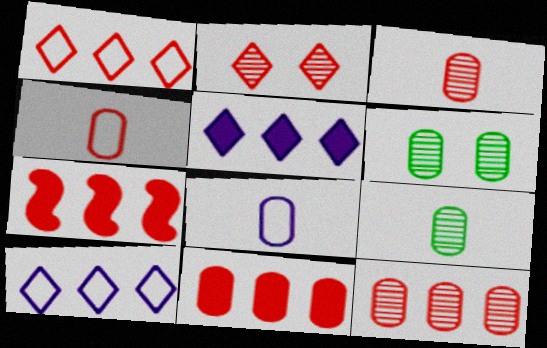[[1, 7, 12], 
[2, 4, 7], 
[6, 8, 11]]